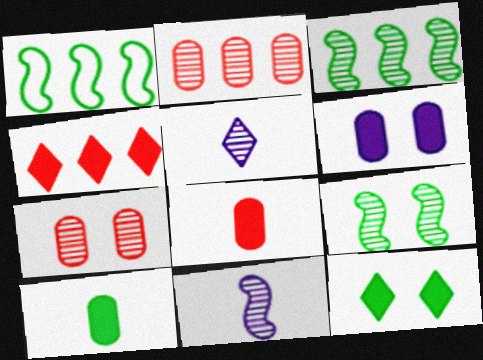[[2, 5, 9], 
[3, 5, 7]]